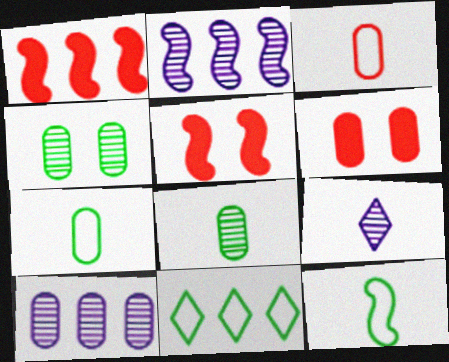[[1, 10, 11], 
[2, 5, 12], 
[6, 7, 10]]